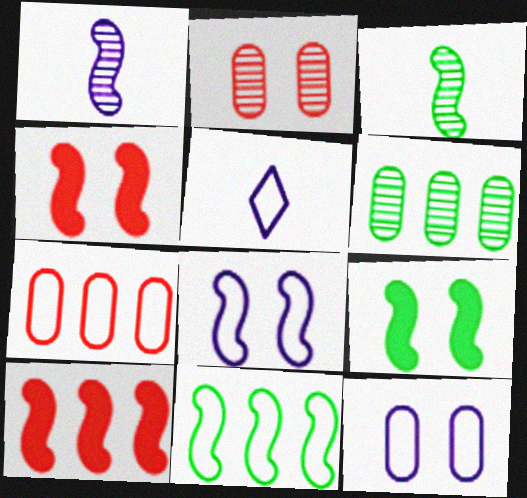[[1, 4, 11], 
[3, 8, 10], 
[3, 9, 11], 
[4, 5, 6]]